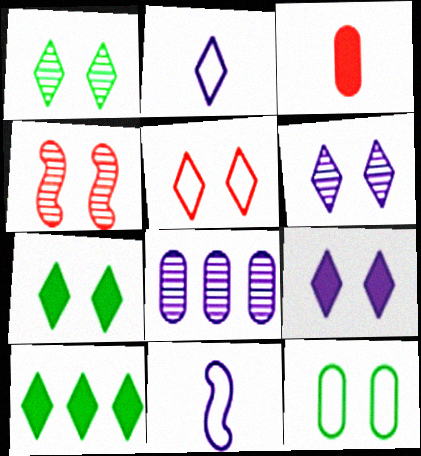[[1, 5, 9], 
[3, 8, 12], 
[4, 9, 12], 
[5, 6, 7], 
[8, 9, 11]]